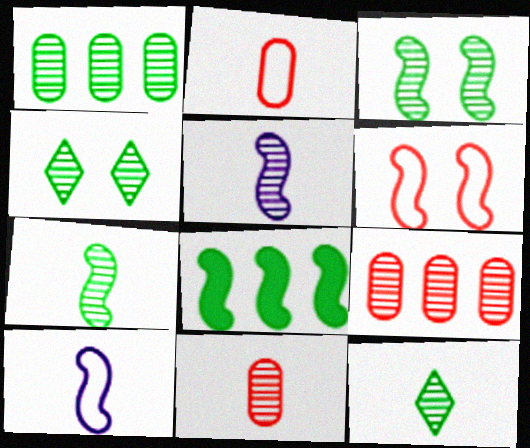[[1, 3, 12], 
[1, 4, 7], 
[4, 5, 9], 
[5, 6, 8], 
[5, 11, 12]]